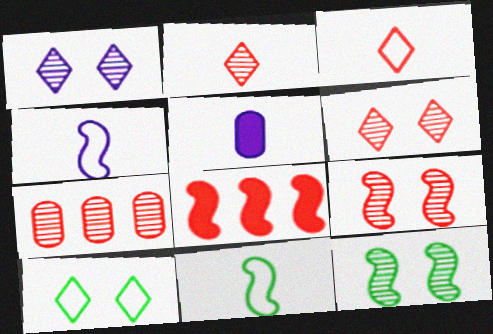[[2, 5, 11], 
[2, 7, 9], 
[4, 8, 12]]